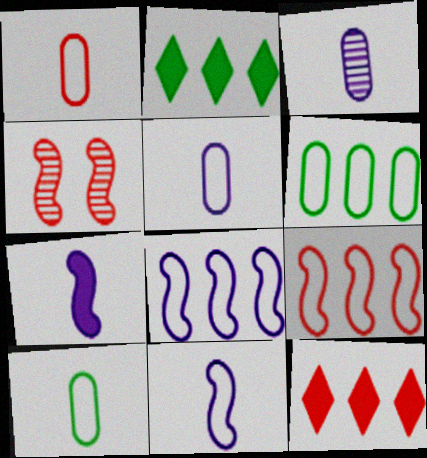[[1, 4, 12], 
[1, 5, 10], 
[2, 4, 5]]